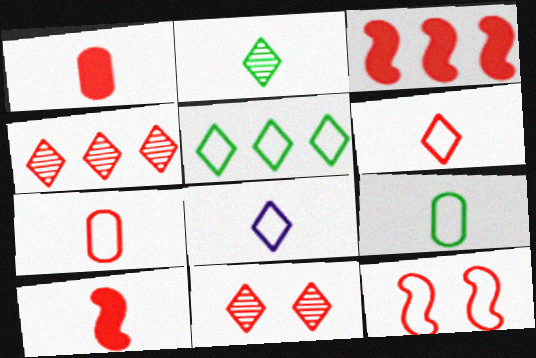[[1, 4, 12], 
[3, 7, 11]]